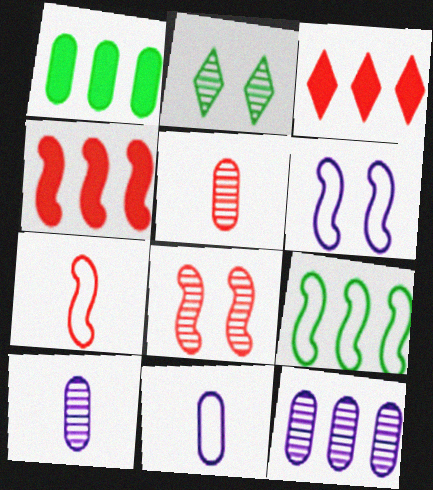[[2, 4, 11], 
[3, 9, 12], 
[4, 7, 8], 
[6, 7, 9]]